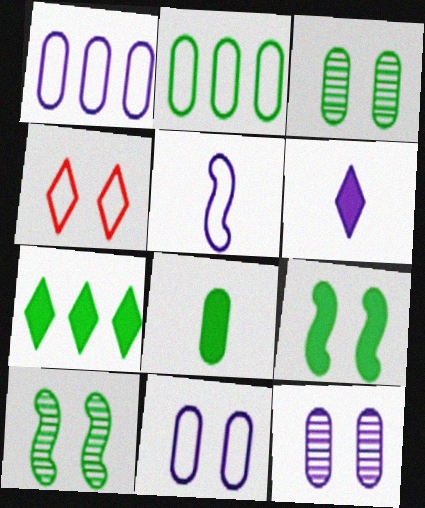[[2, 3, 8], 
[2, 4, 5], 
[4, 9, 12], 
[7, 8, 9]]